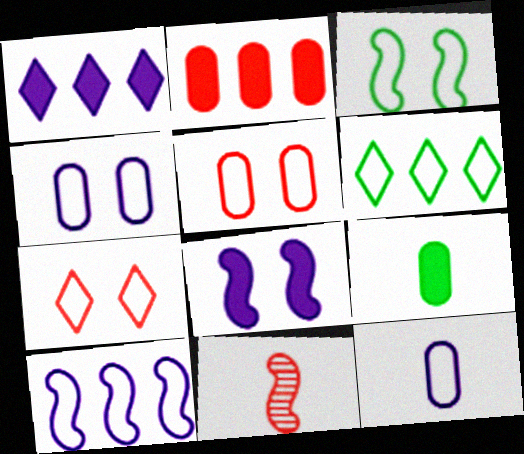[[2, 7, 11], 
[3, 4, 7]]